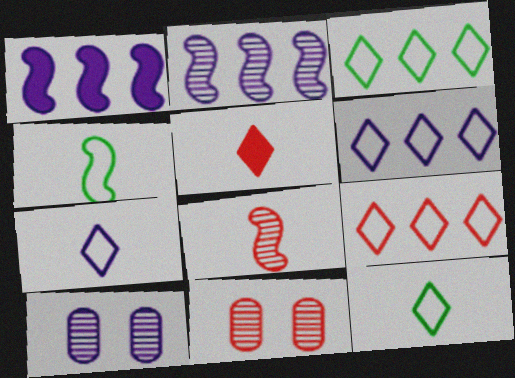[[1, 7, 10], 
[1, 11, 12], 
[3, 6, 9]]